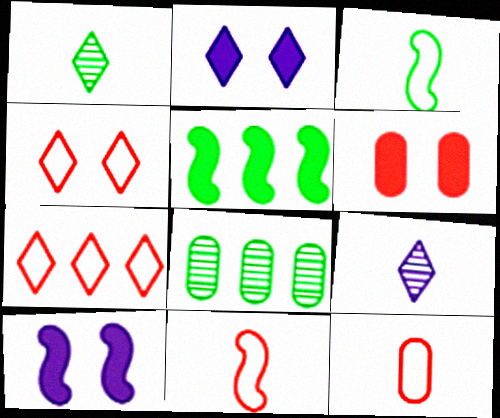[[1, 2, 7], 
[2, 8, 11]]